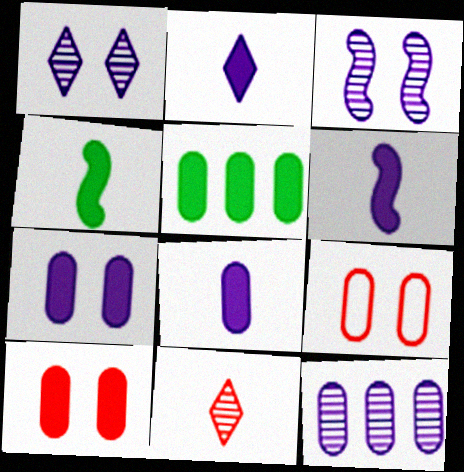[[2, 6, 8], 
[5, 8, 10]]